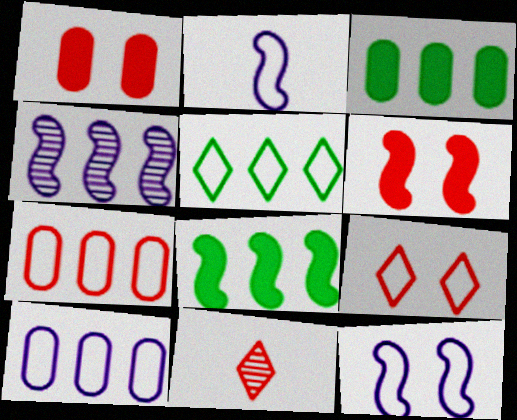[[3, 11, 12], 
[6, 7, 11]]